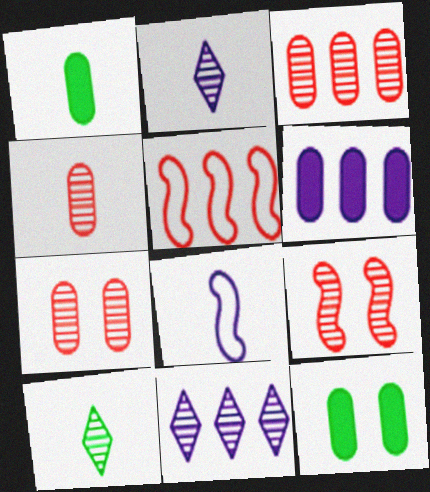[[2, 5, 12], 
[3, 4, 7]]